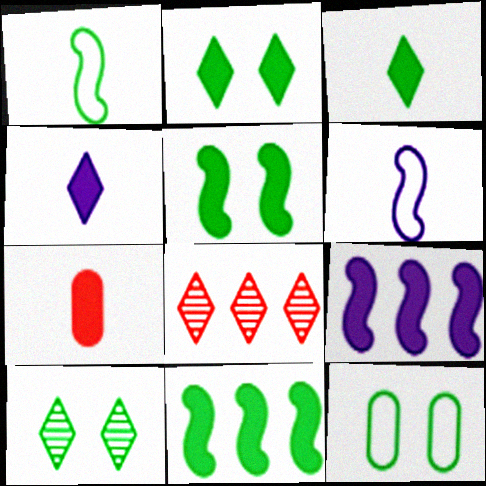[[2, 7, 9], 
[5, 10, 12]]